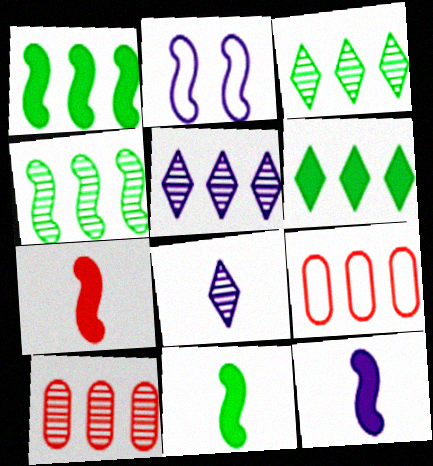[[1, 5, 9], 
[2, 4, 7], 
[4, 5, 10], 
[7, 11, 12]]